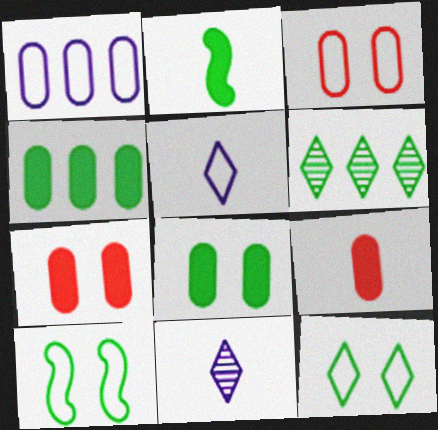[]